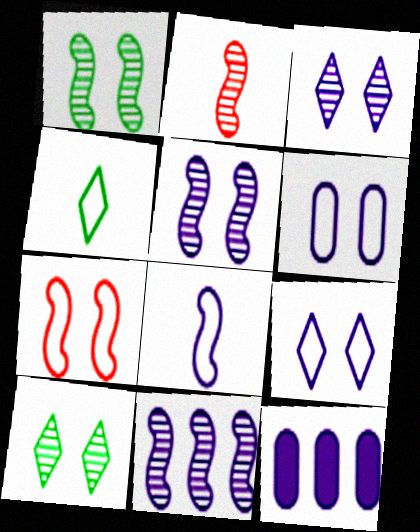[[1, 2, 11], 
[3, 8, 12]]